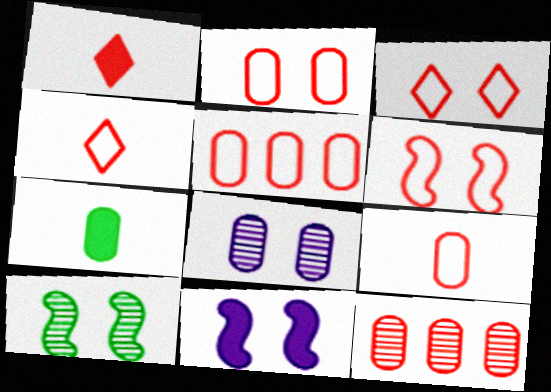[[1, 6, 12], 
[2, 3, 6], 
[2, 5, 9], 
[4, 5, 6], 
[5, 7, 8], 
[6, 10, 11]]